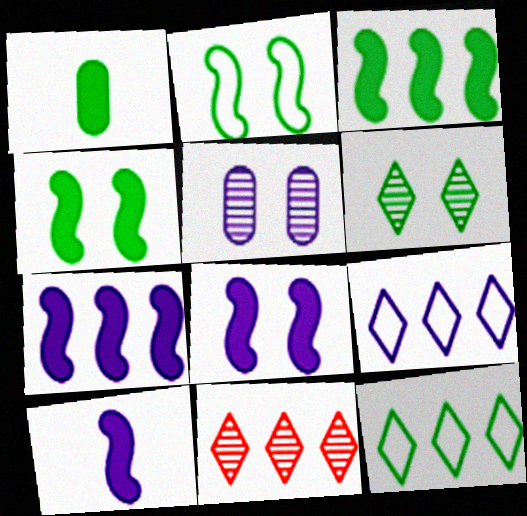[[5, 9, 10], 
[7, 8, 10]]